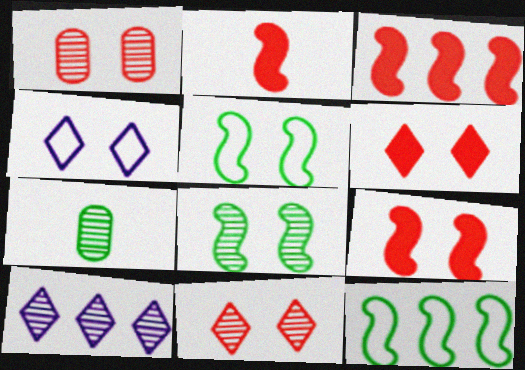[[2, 3, 9], 
[3, 4, 7]]